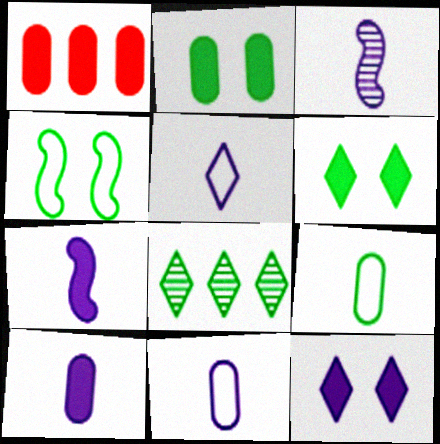[[1, 2, 10], 
[1, 6, 7], 
[3, 5, 10]]